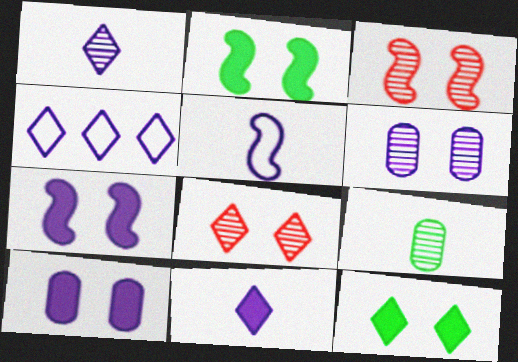[]